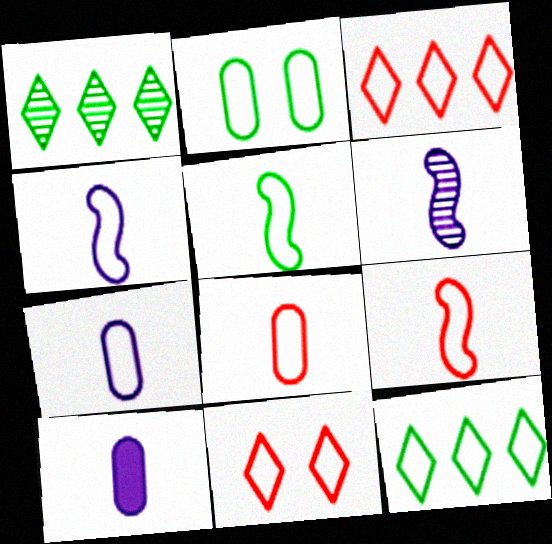[[2, 3, 4], 
[2, 5, 12], 
[4, 5, 9]]